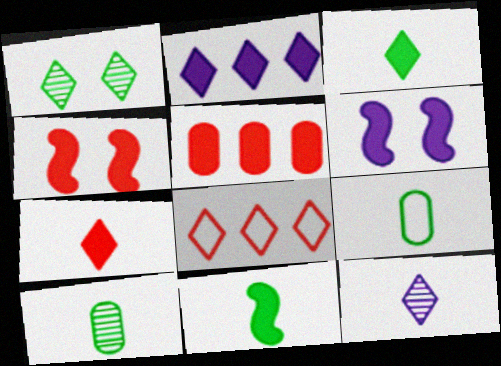[[3, 5, 6], 
[4, 5, 7], 
[6, 8, 10]]